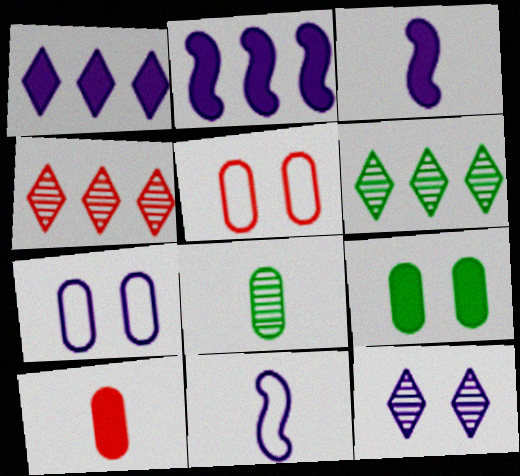[[3, 5, 6], 
[4, 9, 11]]